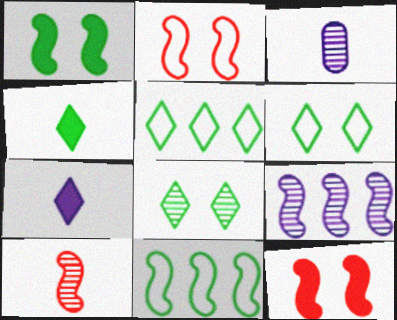[[3, 5, 12], 
[4, 5, 8]]